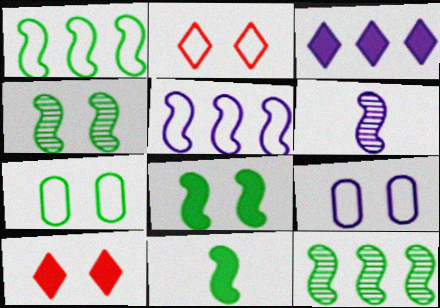[[1, 4, 11], 
[3, 6, 9], 
[4, 9, 10]]